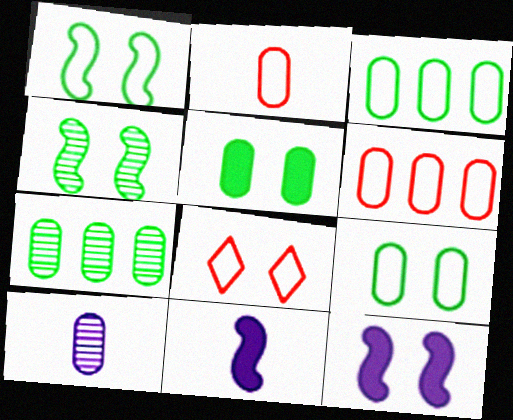[[5, 6, 10], 
[7, 8, 11]]